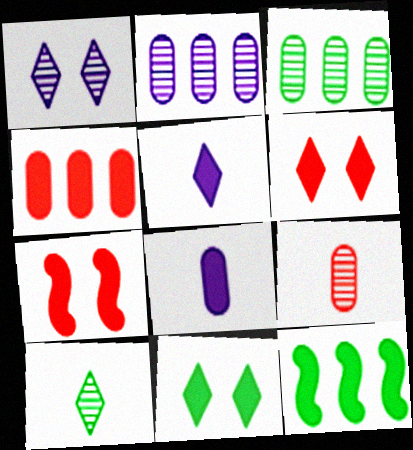[[6, 8, 12]]